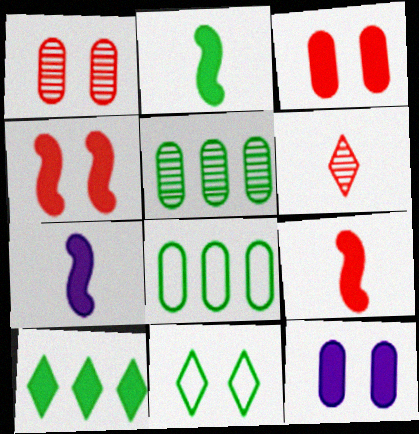[[2, 5, 11], 
[2, 7, 9], 
[3, 7, 10], 
[9, 10, 12]]